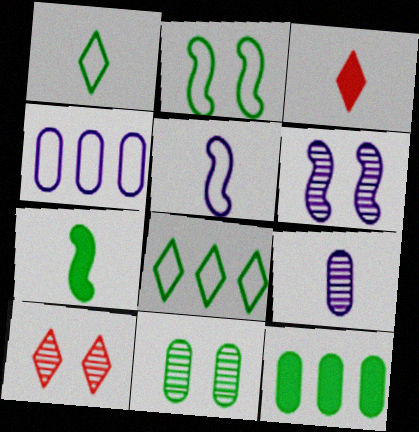[[4, 7, 10], 
[5, 10, 12], 
[6, 10, 11], 
[7, 8, 11]]